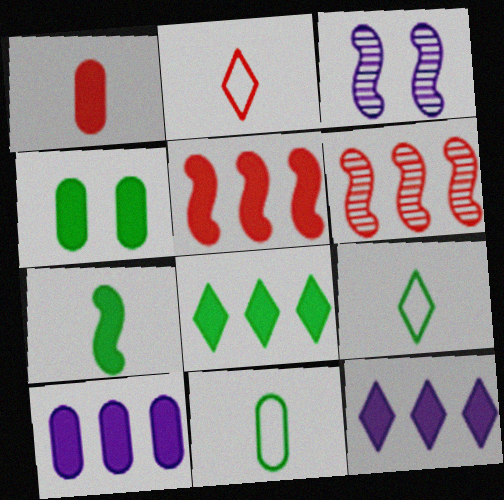[[1, 4, 10], 
[4, 7, 8], 
[5, 8, 10]]